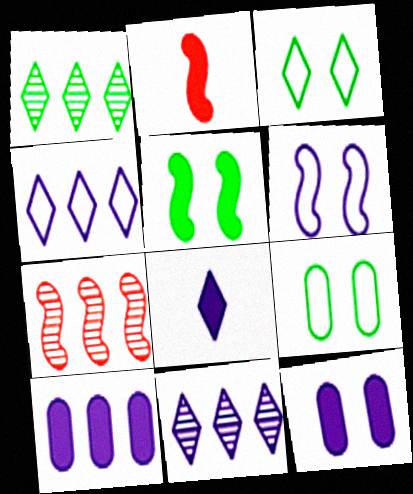[[2, 9, 11], 
[7, 8, 9]]